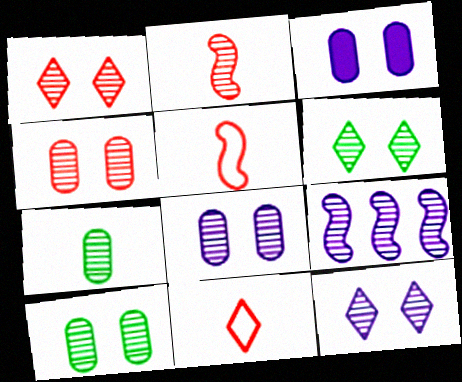[[1, 6, 12], 
[1, 7, 9], 
[4, 8, 10]]